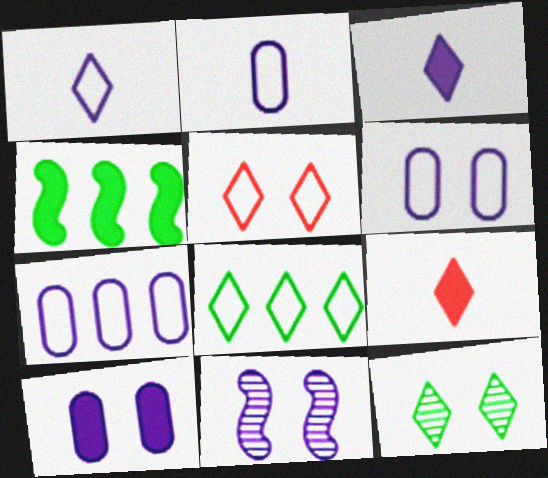[[1, 5, 8], 
[2, 6, 7], 
[3, 7, 11], 
[4, 9, 10]]